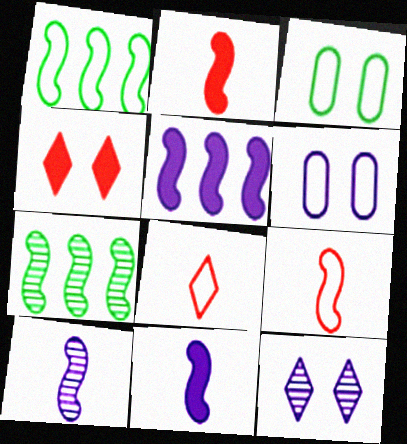[[1, 6, 8]]